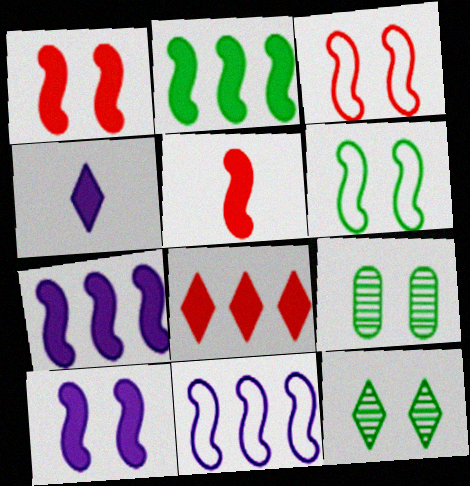[[2, 5, 10]]